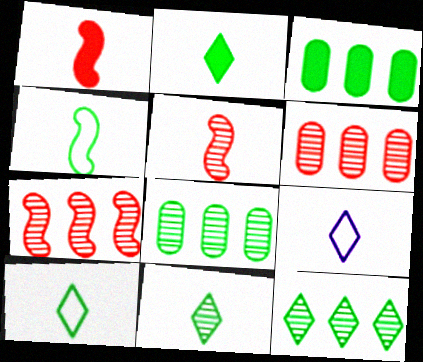[[2, 10, 11]]